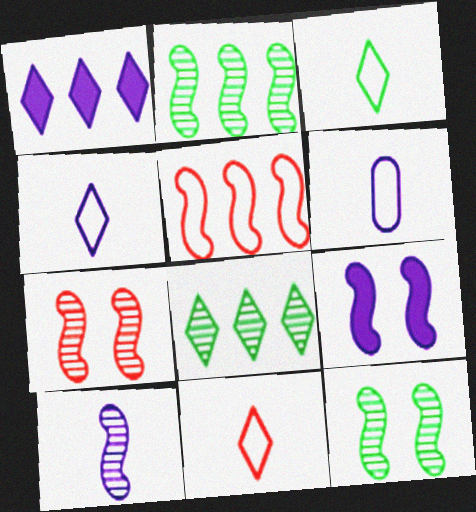[[2, 7, 10], 
[3, 4, 11]]